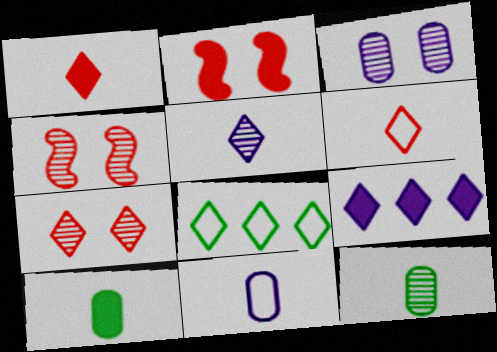[[2, 9, 10]]